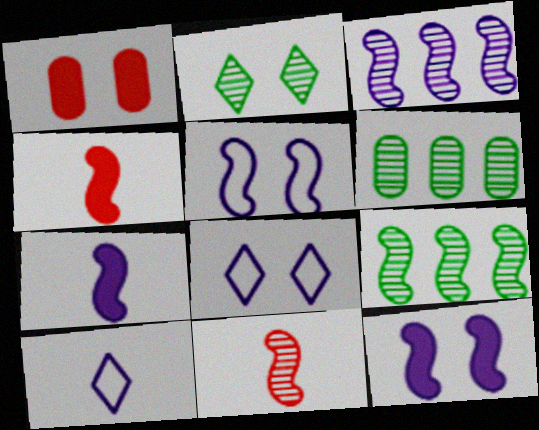[[1, 2, 5], 
[1, 9, 10], 
[3, 5, 7], 
[4, 5, 9], 
[4, 6, 8]]